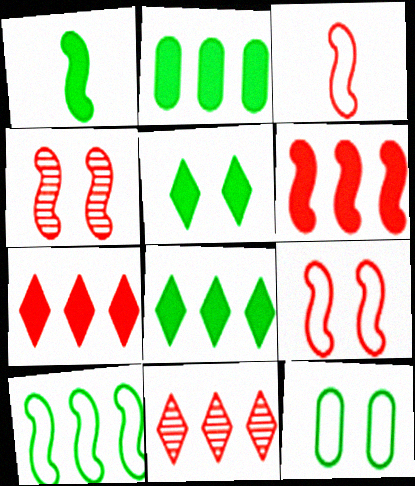[[1, 2, 5], 
[3, 4, 6]]